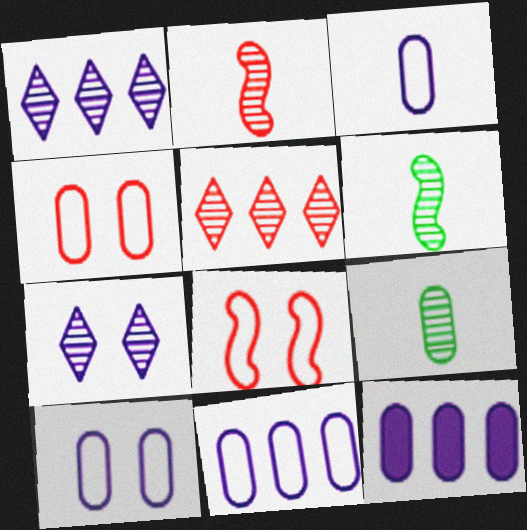[[3, 10, 11], 
[4, 9, 12]]